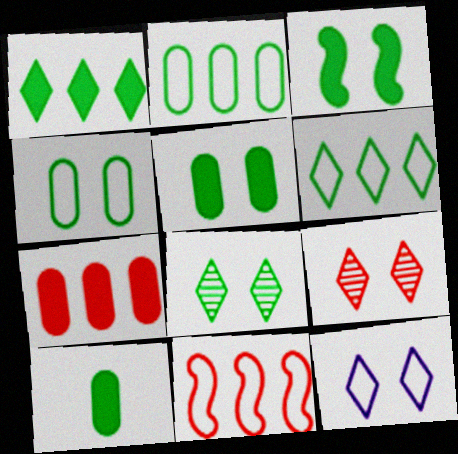[[1, 3, 10], 
[3, 4, 8]]